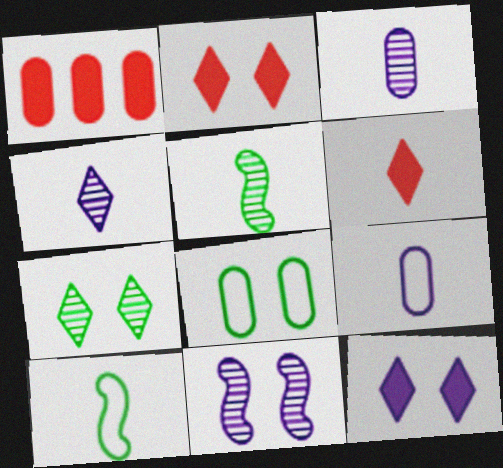[[1, 3, 8], 
[2, 8, 11], 
[3, 6, 10], 
[5, 6, 9]]